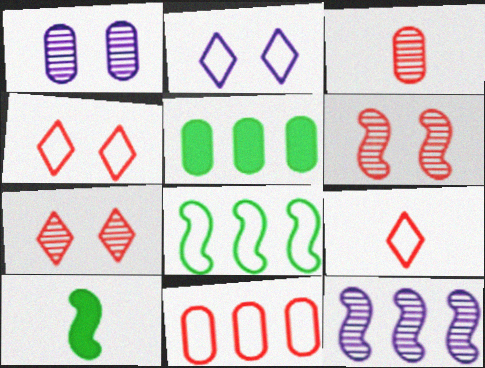[]